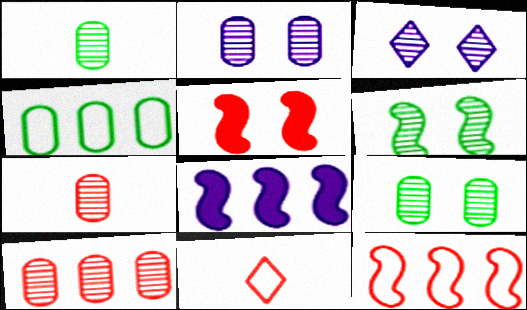[[1, 2, 10], 
[5, 10, 11], 
[8, 9, 11]]